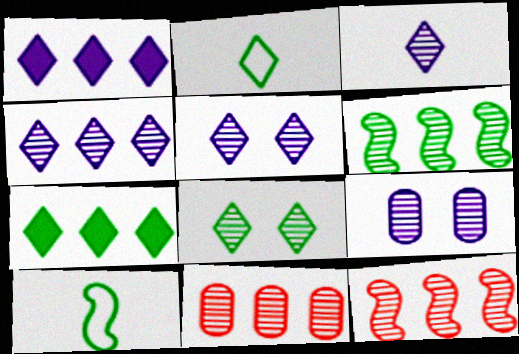[[2, 7, 8], 
[3, 4, 5], 
[4, 6, 11]]